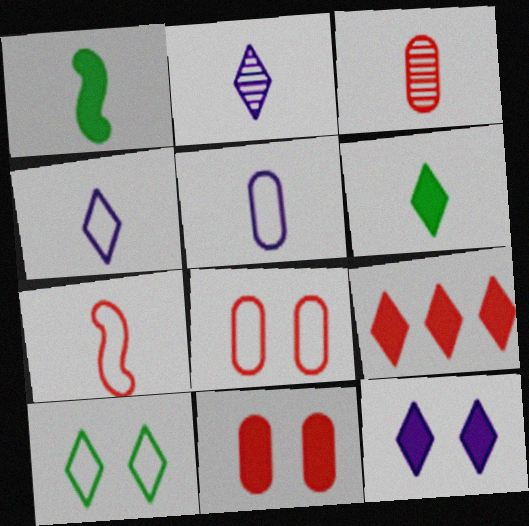[[1, 3, 4], 
[2, 9, 10], 
[6, 9, 12]]